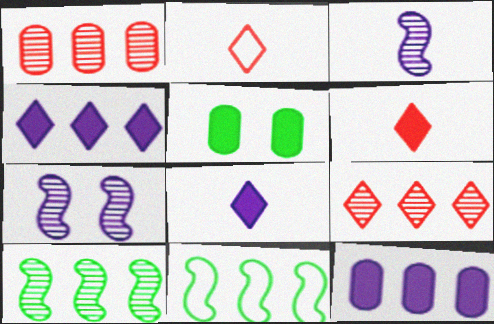[[1, 4, 11], 
[9, 11, 12]]